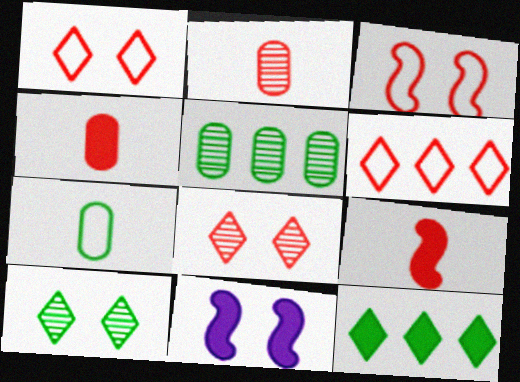[[4, 11, 12]]